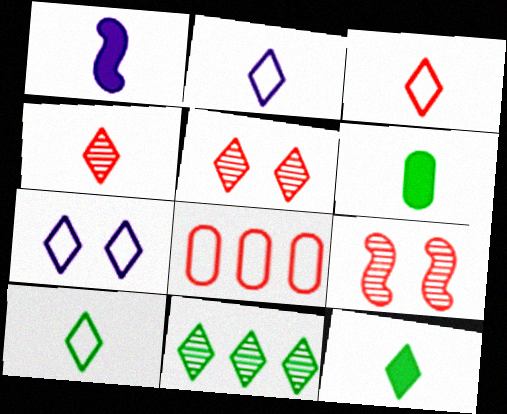[[2, 3, 10], 
[2, 4, 12]]